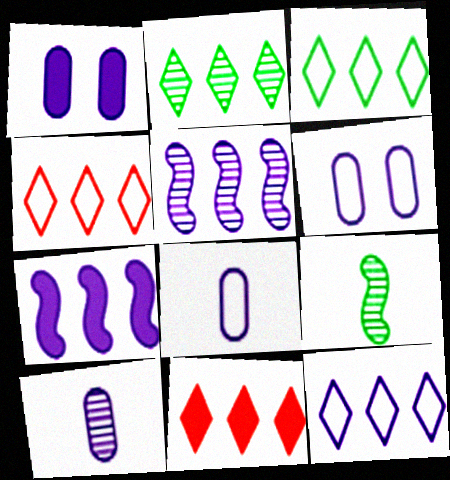[[1, 4, 9], 
[2, 11, 12], 
[3, 4, 12], 
[6, 9, 11]]